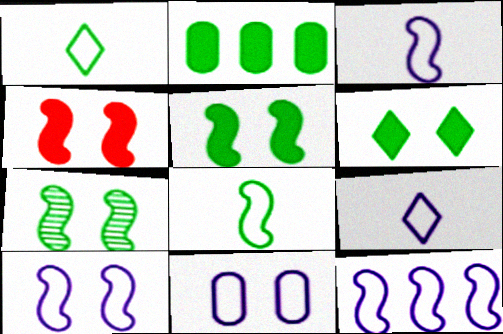[[1, 2, 7], 
[3, 10, 12], 
[4, 7, 10], 
[9, 11, 12]]